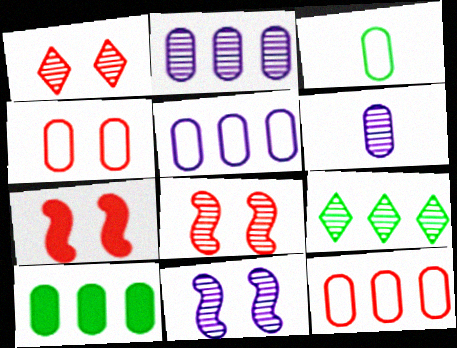[[1, 4, 7], 
[2, 10, 12], 
[3, 4, 5], 
[4, 6, 10], 
[6, 8, 9]]